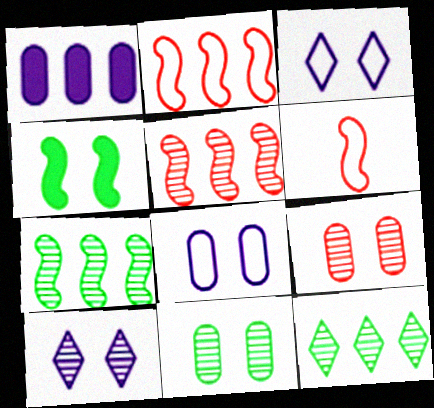[[1, 2, 12], 
[3, 4, 9]]